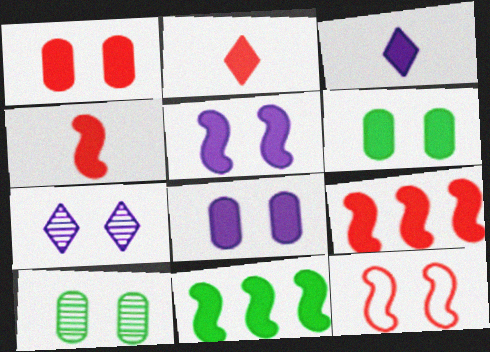[[1, 2, 9], 
[1, 3, 11], 
[1, 6, 8], 
[2, 8, 11], 
[3, 6, 9], 
[4, 5, 11], 
[6, 7, 12]]